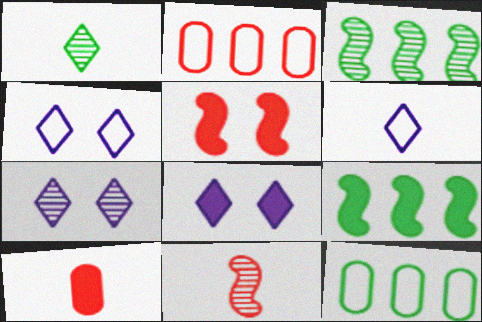[[3, 4, 10], 
[4, 7, 8], 
[8, 9, 10], 
[8, 11, 12]]